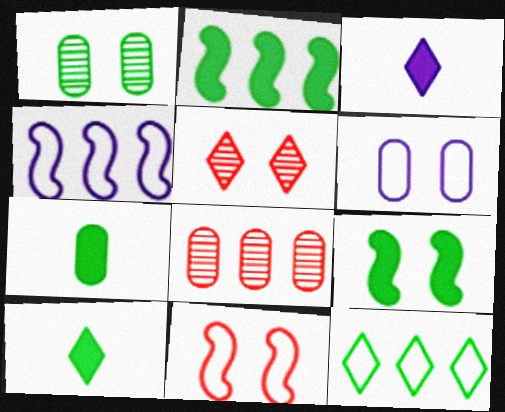[[3, 5, 12], 
[4, 5, 7], 
[5, 6, 9], 
[6, 7, 8]]